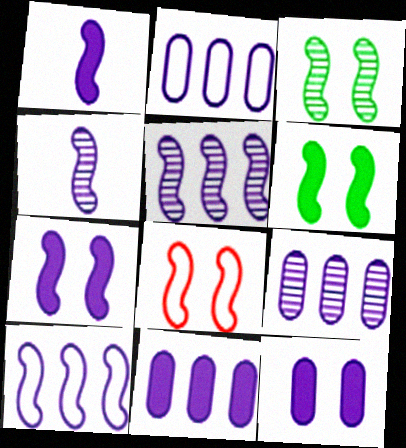[[2, 9, 11], 
[3, 7, 8], 
[4, 7, 10]]